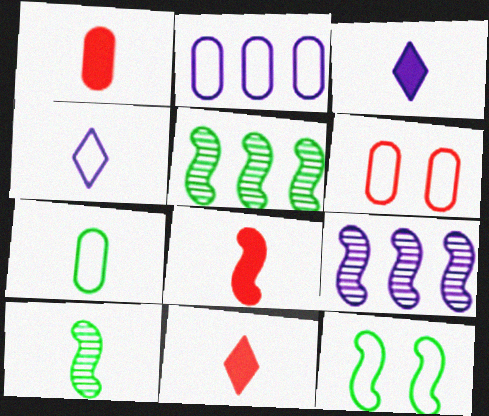[[1, 4, 10], 
[1, 8, 11], 
[2, 6, 7], 
[3, 5, 6], 
[8, 9, 12]]